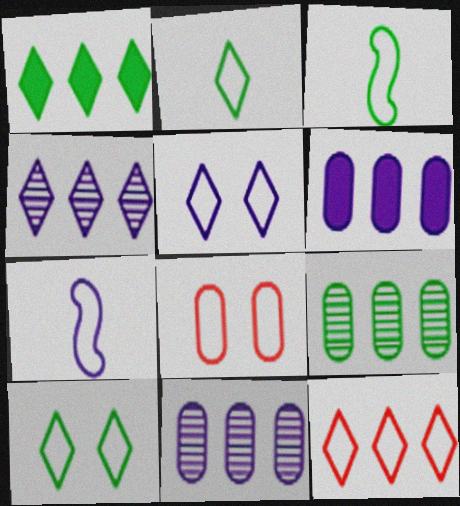[[1, 4, 12], 
[2, 5, 12]]